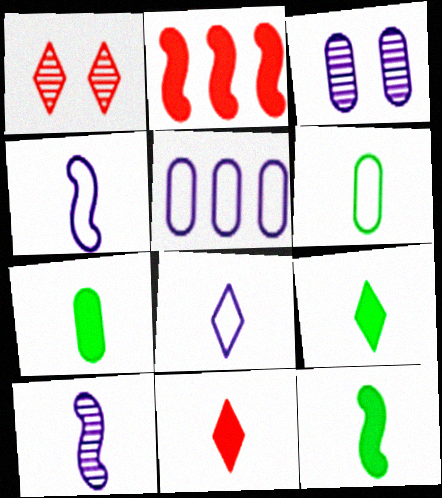[[1, 5, 12], 
[6, 10, 11], 
[7, 9, 12]]